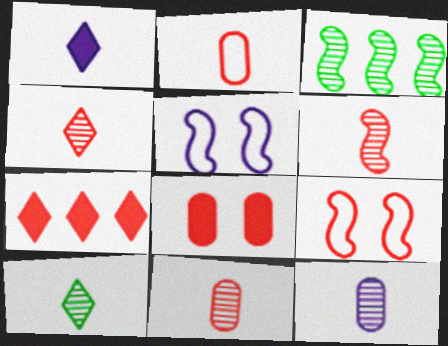[[4, 6, 11], 
[6, 10, 12], 
[7, 9, 11]]